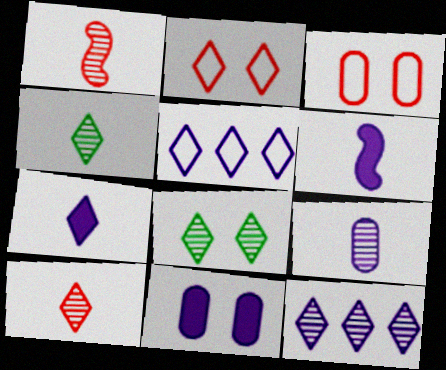[[1, 4, 9], 
[8, 10, 12]]